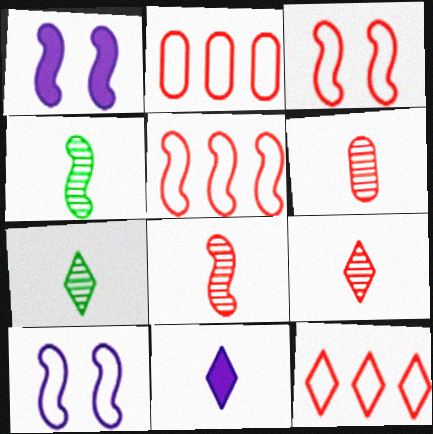[[1, 2, 7], 
[1, 4, 5], 
[2, 5, 12], 
[6, 8, 9]]